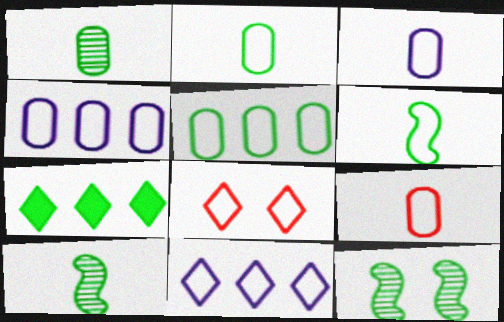[[2, 3, 9], 
[2, 7, 12], 
[4, 6, 8]]